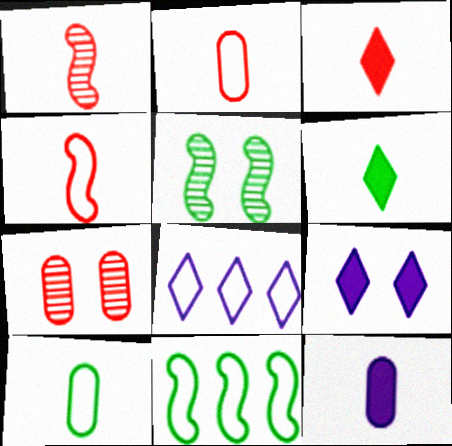[[1, 2, 3]]